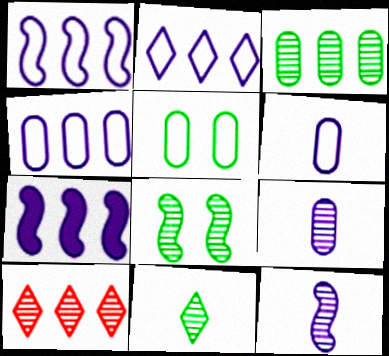[[1, 2, 4], 
[3, 8, 11], 
[8, 9, 10]]